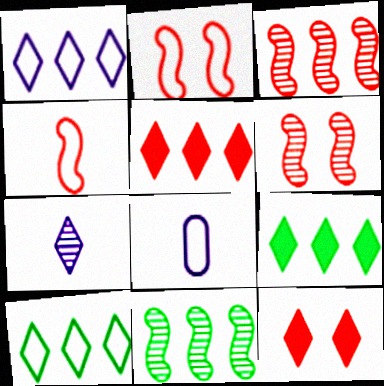[[2, 8, 10], 
[6, 8, 9], 
[7, 10, 12], 
[8, 11, 12]]